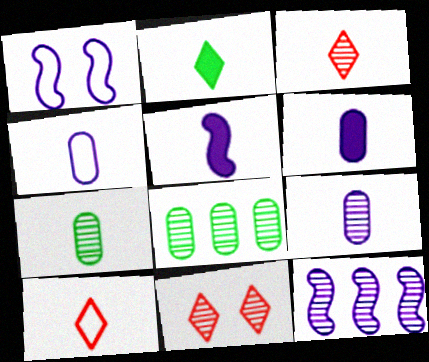[[1, 5, 12], 
[4, 6, 9], 
[5, 7, 10], 
[7, 11, 12]]